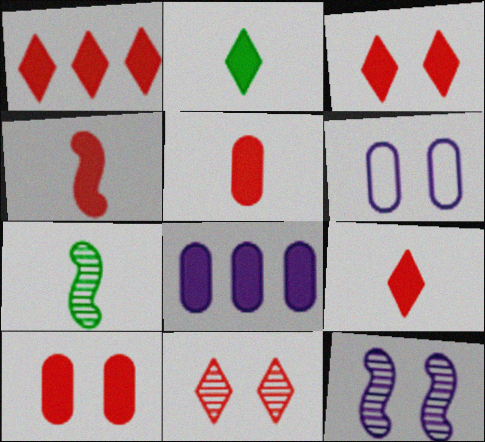[[1, 3, 9], 
[1, 4, 10], 
[1, 6, 7], 
[4, 5, 9]]